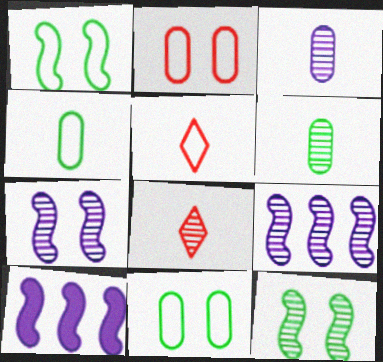[[8, 10, 11]]